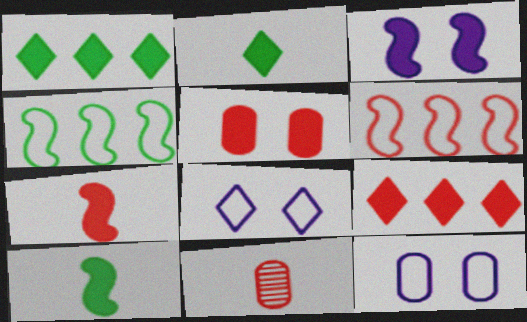[[5, 7, 9]]